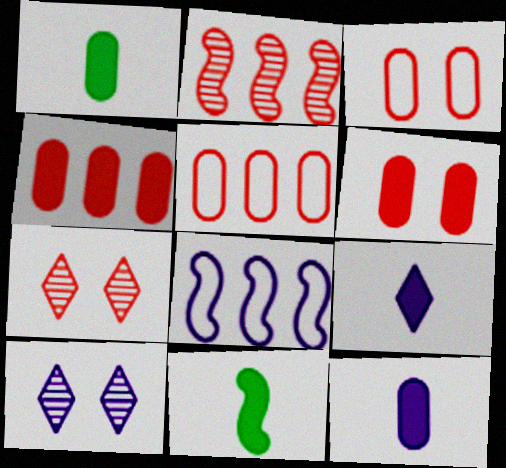[[1, 7, 8], 
[5, 10, 11], 
[8, 10, 12]]